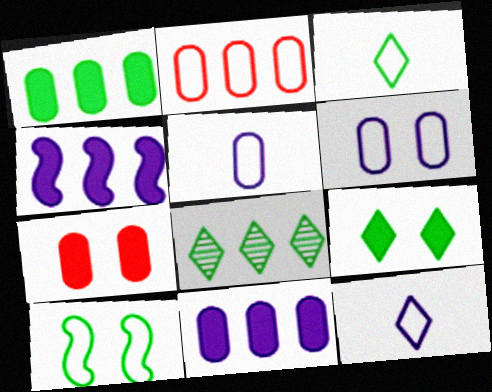[[2, 4, 8], 
[2, 10, 12], 
[3, 8, 9]]